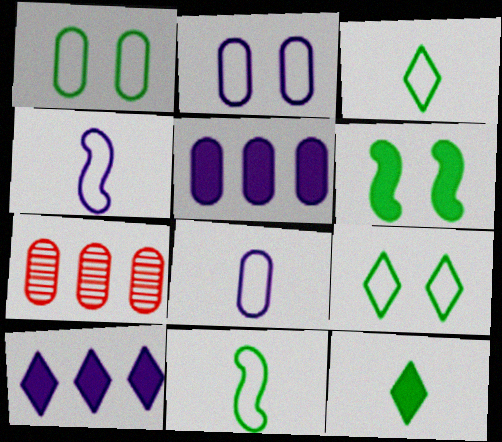[]